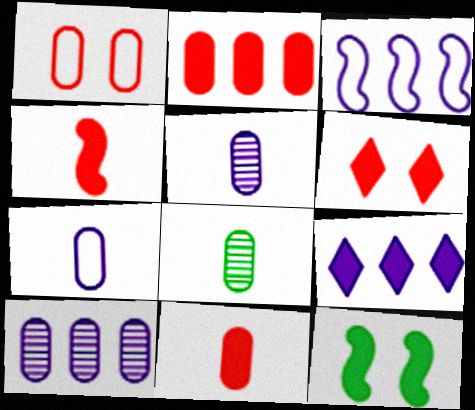[[2, 4, 6], 
[3, 6, 8], 
[3, 9, 10], 
[7, 8, 11], 
[9, 11, 12]]